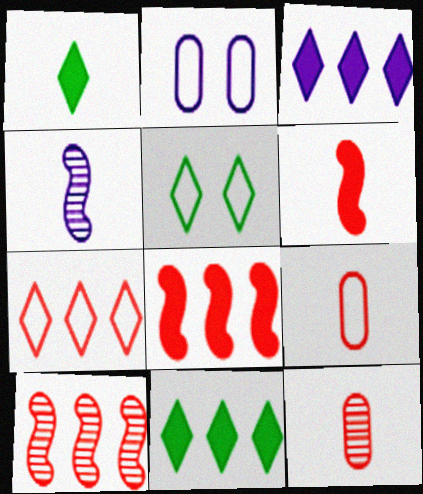[[1, 2, 10], 
[1, 4, 9], 
[2, 3, 4]]